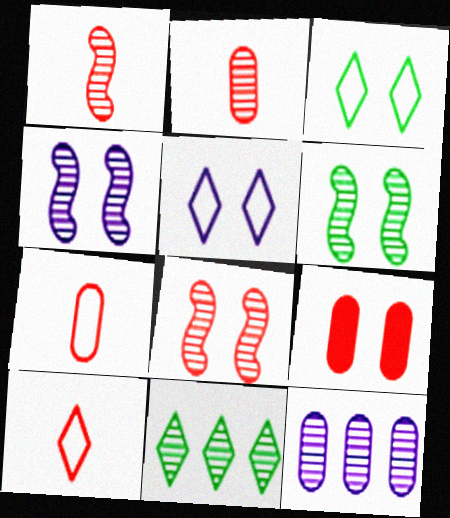[[2, 4, 11], 
[3, 4, 9], 
[4, 6, 8], 
[5, 6, 9]]